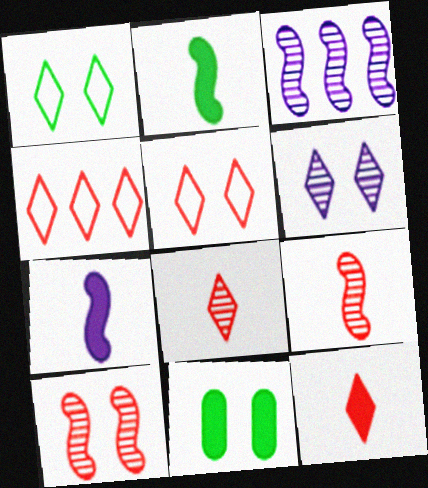[]